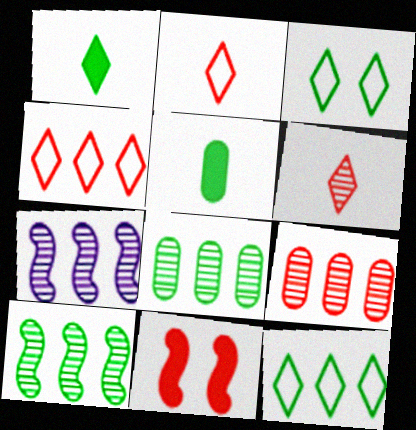[[2, 9, 11], 
[3, 5, 10]]